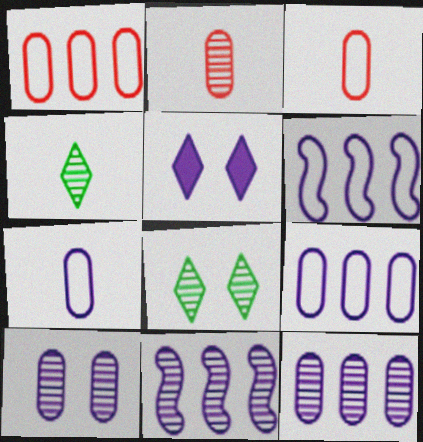[[2, 8, 11], 
[5, 7, 11]]